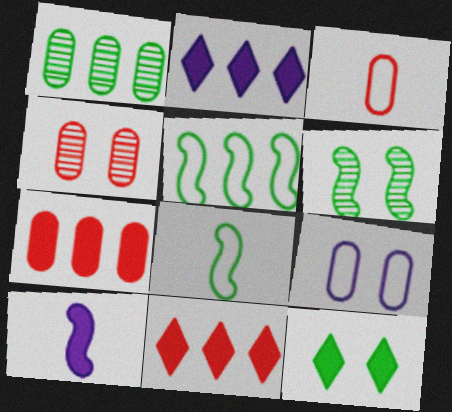[[1, 8, 12], 
[2, 3, 6], 
[2, 4, 8], 
[3, 4, 7], 
[7, 10, 12]]